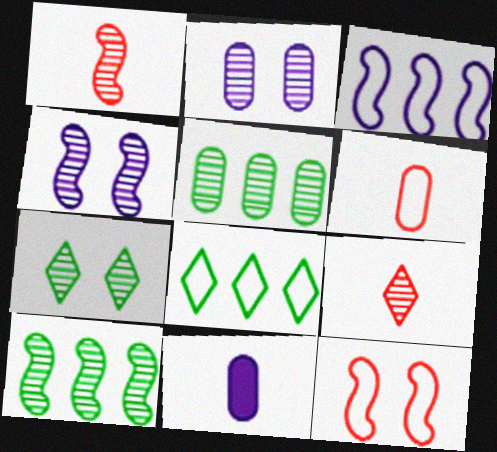[[1, 4, 10], 
[2, 9, 10], 
[4, 5, 9]]